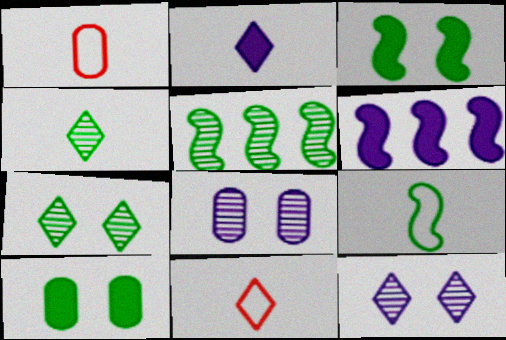[[1, 6, 7], 
[2, 4, 11], 
[3, 5, 9]]